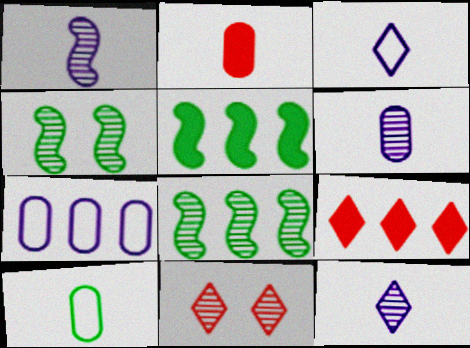[[1, 6, 12], 
[2, 6, 10], 
[6, 8, 11], 
[7, 8, 9]]